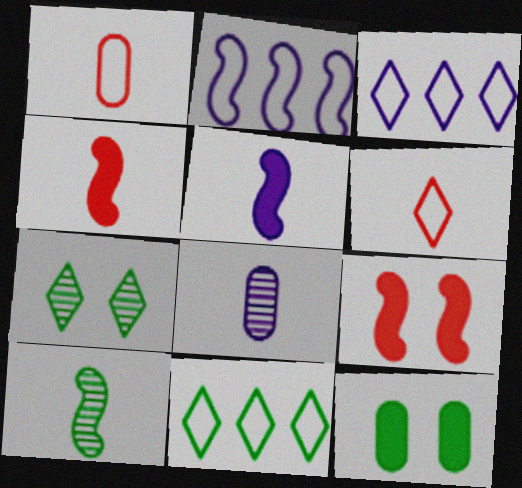[[2, 9, 10], 
[8, 9, 11], 
[10, 11, 12]]